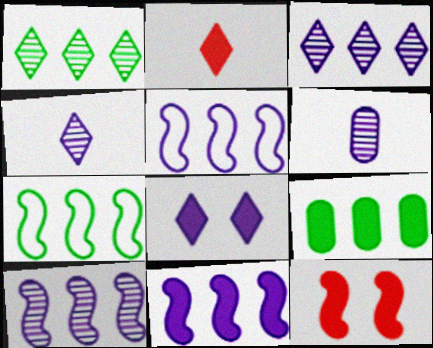[[1, 7, 9], 
[5, 6, 8], 
[5, 10, 11]]